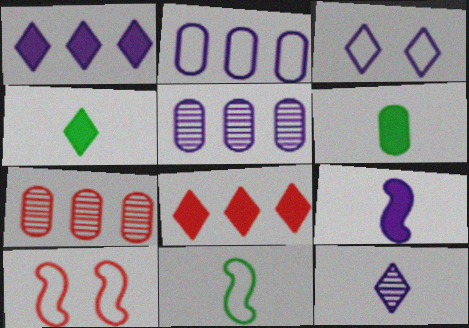[[1, 3, 12], 
[3, 5, 9], 
[4, 5, 10]]